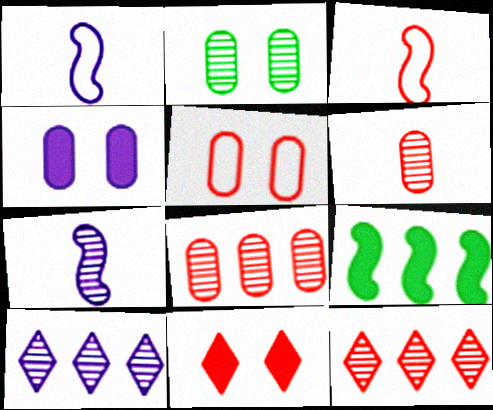[[1, 4, 10], 
[2, 4, 5], 
[2, 7, 12], 
[3, 8, 11]]